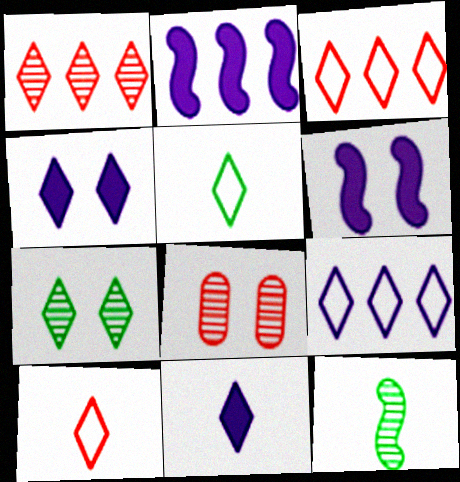[[1, 4, 5], 
[2, 5, 8], 
[3, 7, 11]]